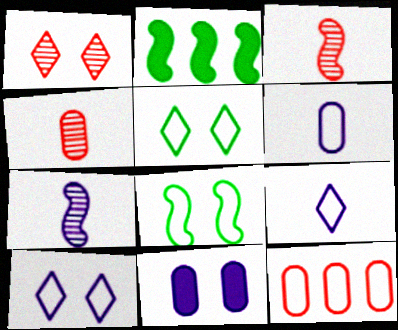[[1, 2, 6], 
[1, 8, 11], 
[2, 4, 10], 
[8, 9, 12]]